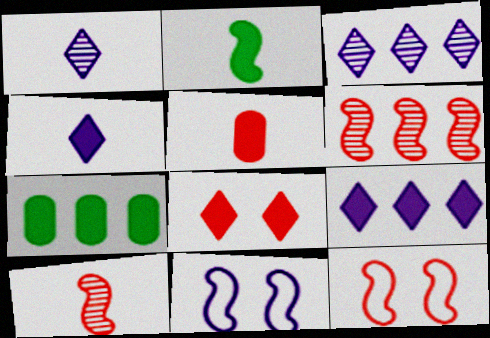[[1, 7, 12], 
[2, 4, 5], 
[2, 6, 11]]